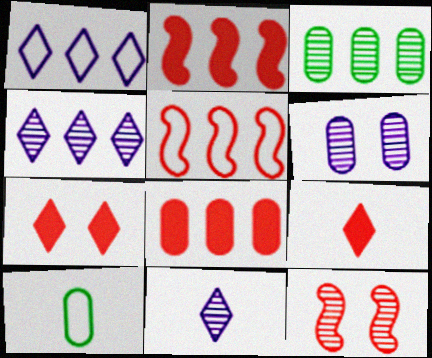[[1, 2, 3], 
[3, 11, 12], 
[6, 8, 10]]